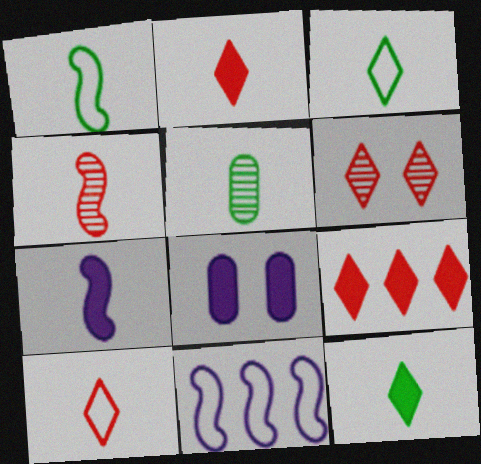[[1, 4, 7], 
[1, 5, 12], 
[5, 7, 10], 
[6, 9, 10]]